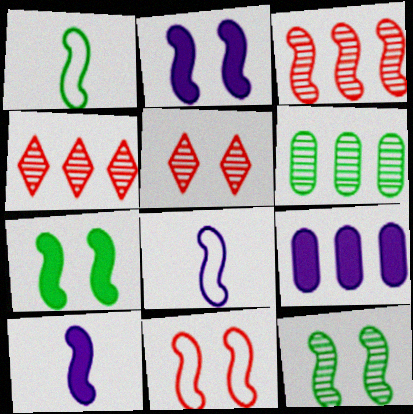[[1, 2, 3], 
[1, 5, 9], 
[2, 11, 12], 
[3, 7, 8]]